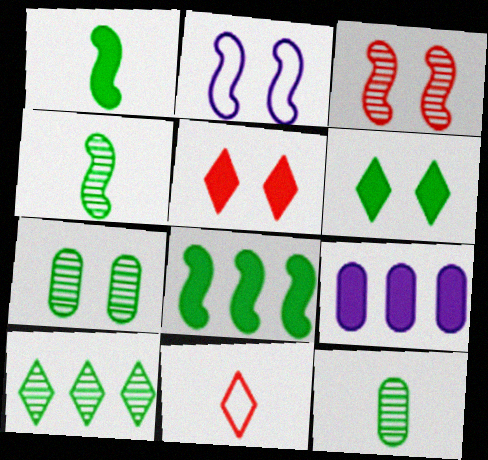[[1, 5, 9], 
[2, 5, 7], 
[4, 7, 10]]